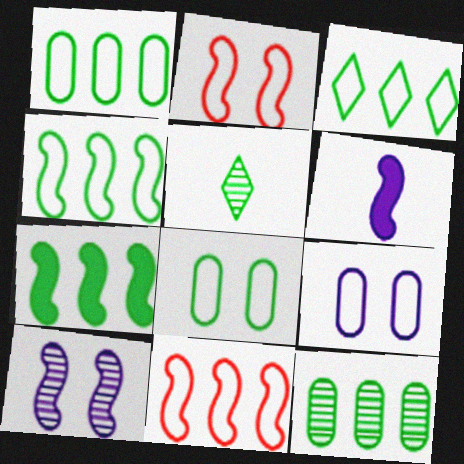[[1, 3, 4], 
[3, 7, 12], 
[5, 7, 8]]